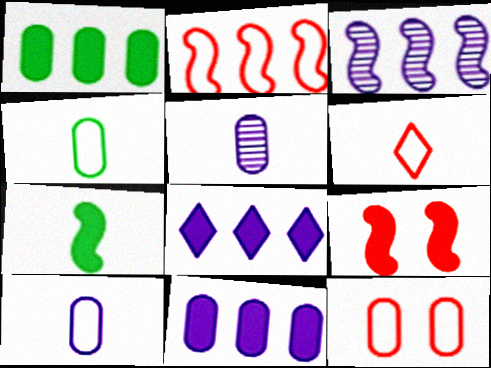[[1, 5, 12], 
[2, 6, 12], 
[5, 6, 7]]